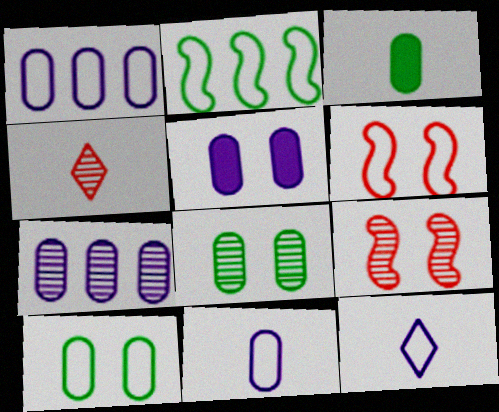[[2, 4, 5], 
[5, 7, 11]]